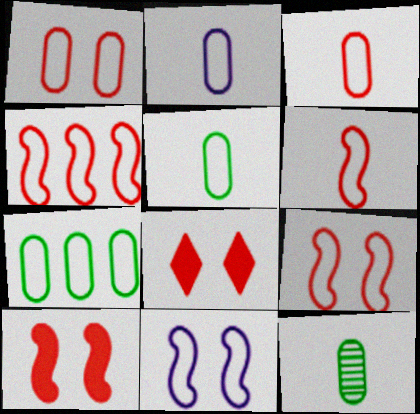[[1, 2, 7], 
[2, 3, 5], 
[4, 6, 9]]